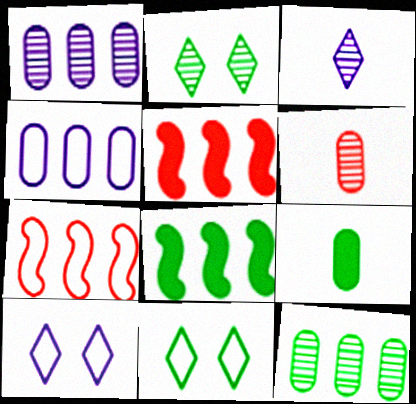[[6, 8, 10]]